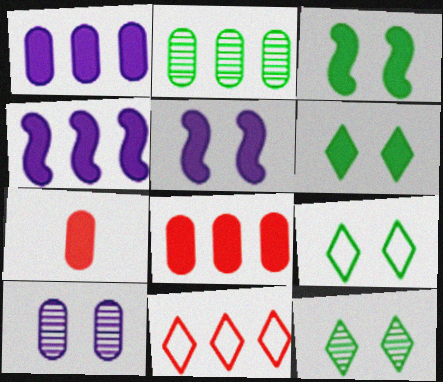[[2, 4, 11], 
[4, 6, 7], 
[6, 9, 12]]